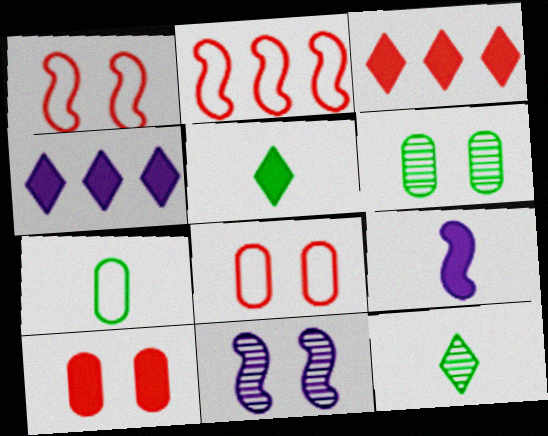[[3, 7, 11]]